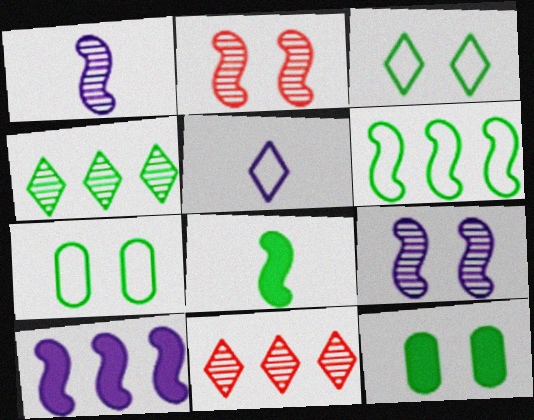[[4, 7, 8]]